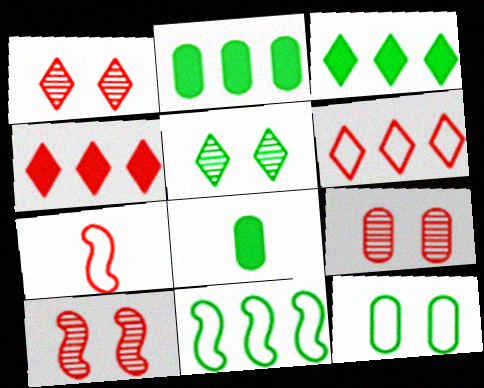[[1, 9, 10], 
[4, 7, 9], 
[5, 8, 11]]